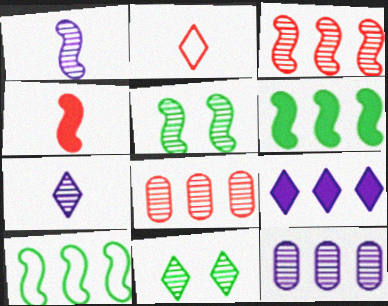[[1, 3, 5], 
[1, 8, 11], 
[2, 9, 11], 
[5, 7, 8], 
[8, 9, 10]]